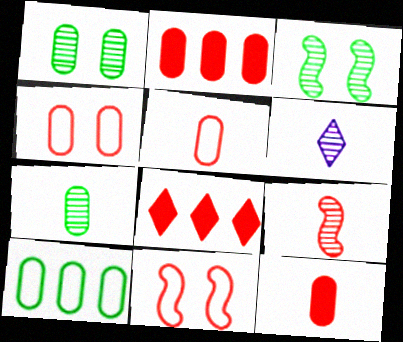[[4, 8, 9], 
[6, 7, 9]]